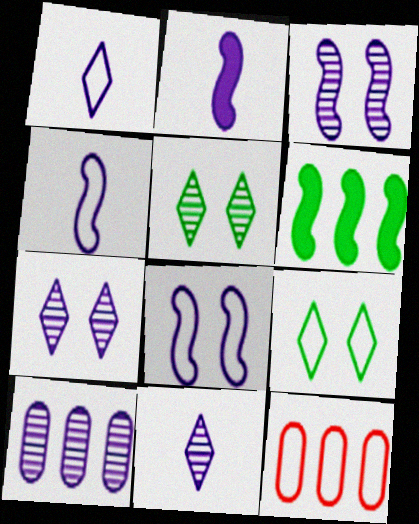[[2, 5, 12], 
[3, 10, 11], 
[4, 9, 12]]